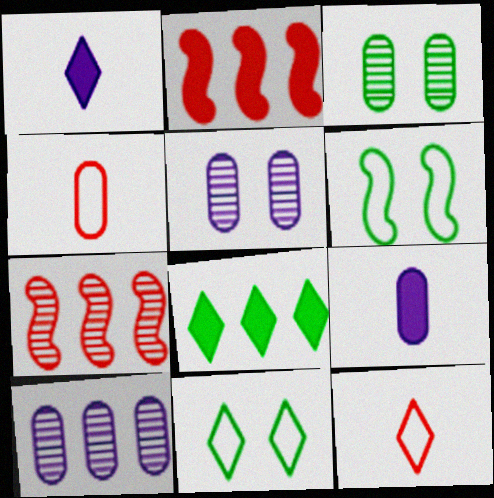[[7, 9, 11]]